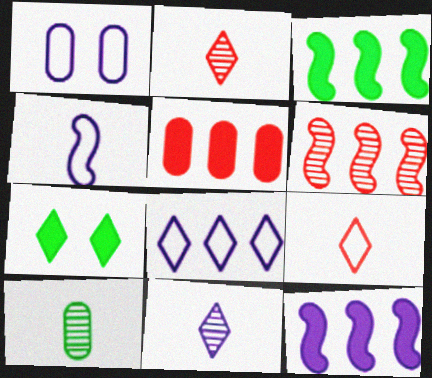[[1, 2, 3], 
[1, 4, 8], 
[1, 5, 10], 
[1, 11, 12], 
[2, 7, 8]]